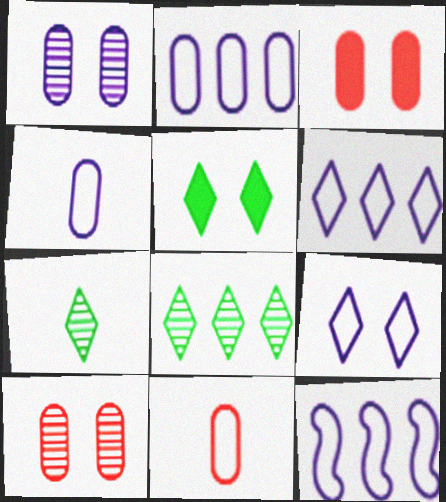[[2, 6, 12], 
[3, 7, 12], 
[4, 9, 12]]